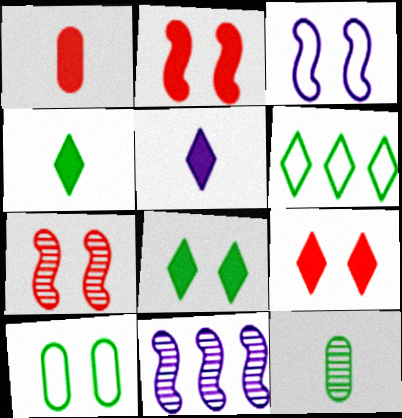[]